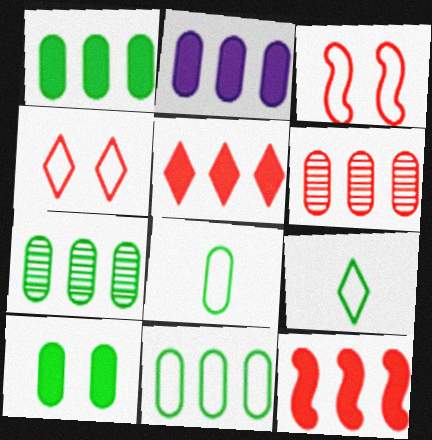[[1, 7, 11], 
[2, 6, 11], 
[7, 8, 10]]